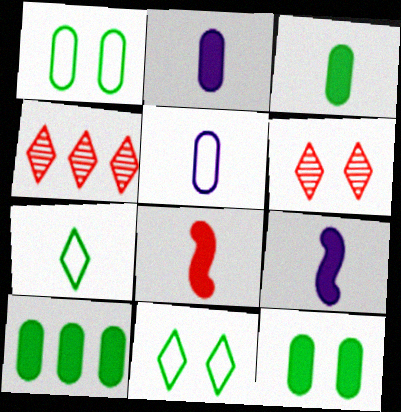[[1, 4, 9], 
[3, 10, 12]]